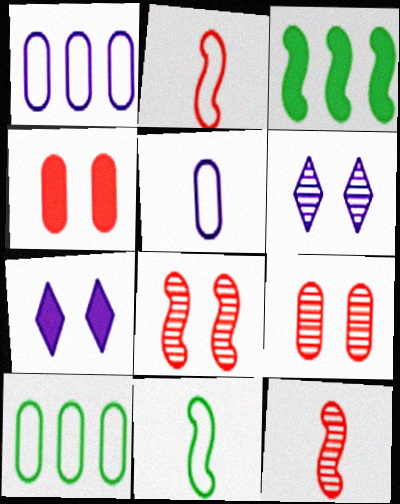[[7, 10, 12]]